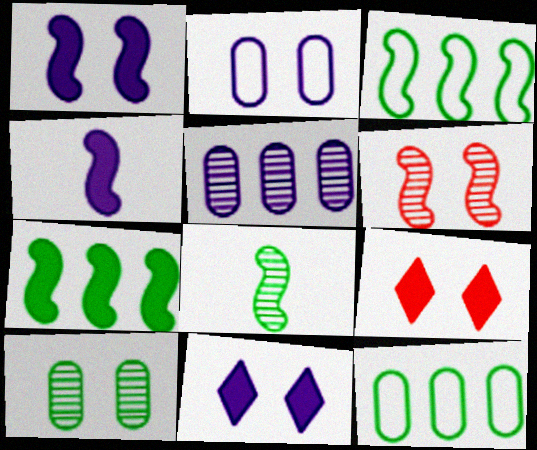[[3, 4, 6]]